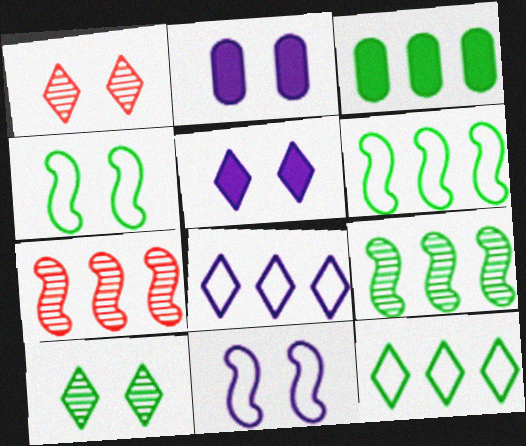[[1, 2, 4], 
[3, 7, 8], 
[3, 9, 12]]